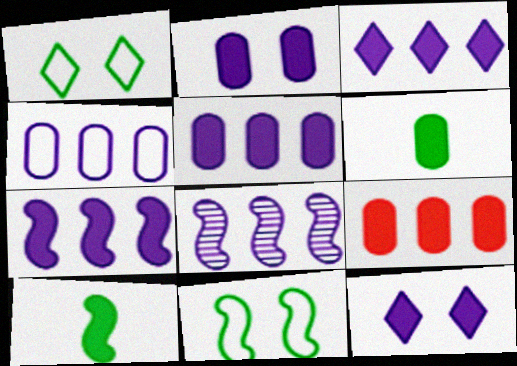[[2, 6, 9], 
[3, 4, 8], 
[3, 5, 7], 
[9, 10, 12]]